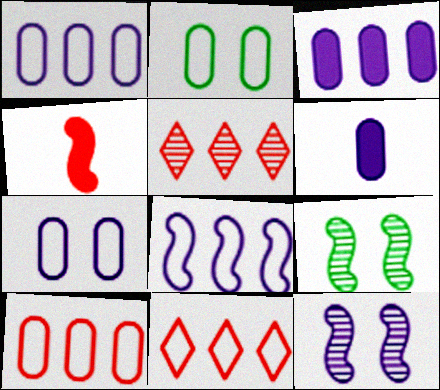[[4, 8, 9], 
[6, 9, 11]]